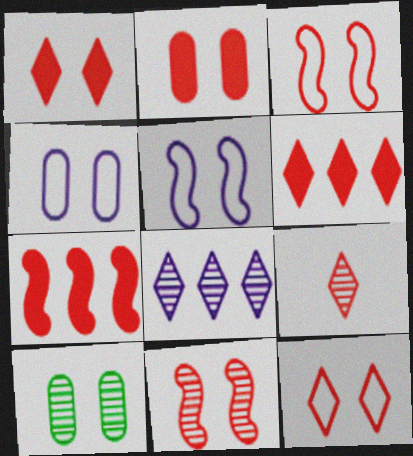[[1, 5, 10], 
[2, 4, 10], 
[2, 11, 12], 
[6, 9, 12]]